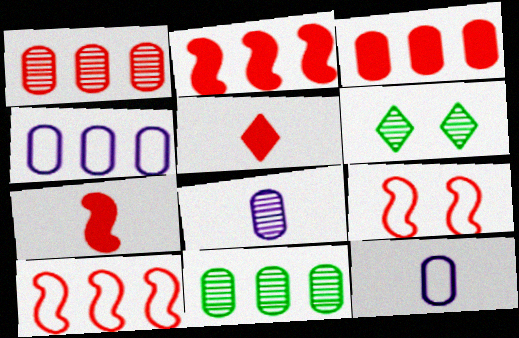[[1, 5, 9], 
[2, 6, 12], 
[3, 4, 11], 
[4, 6, 7]]